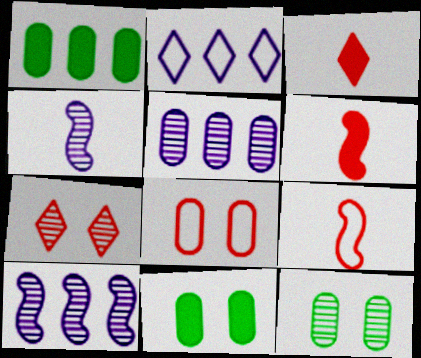[[2, 6, 12]]